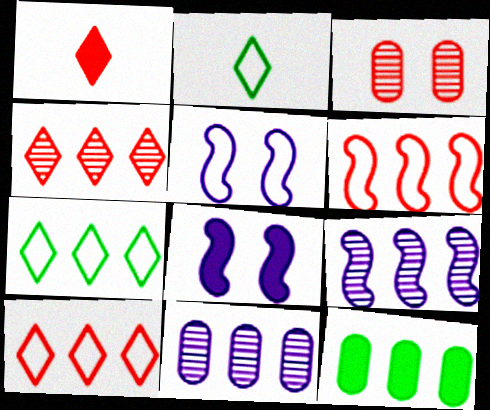[[1, 3, 6], 
[1, 8, 12], 
[9, 10, 12]]